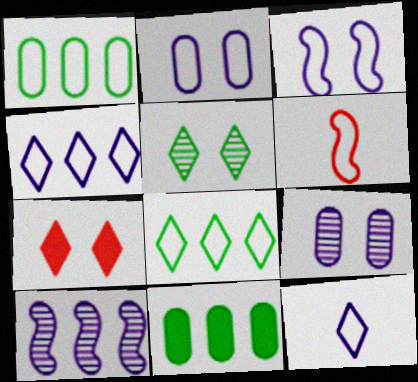[[2, 6, 8]]